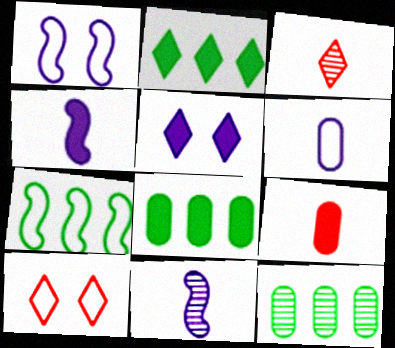[[1, 3, 8], 
[2, 7, 12], 
[4, 10, 12], 
[6, 7, 10], 
[8, 10, 11]]